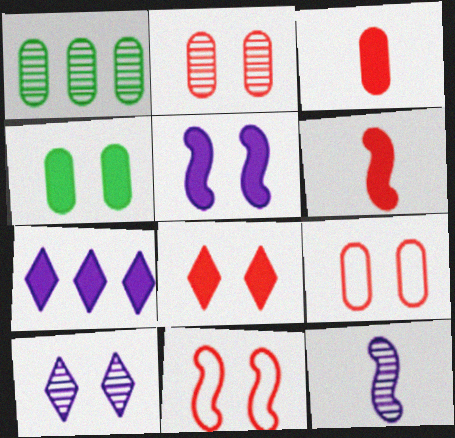[[2, 8, 11], 
[4, 5, 8], 
[4, 6, 7], 
[4, 10, 11]]